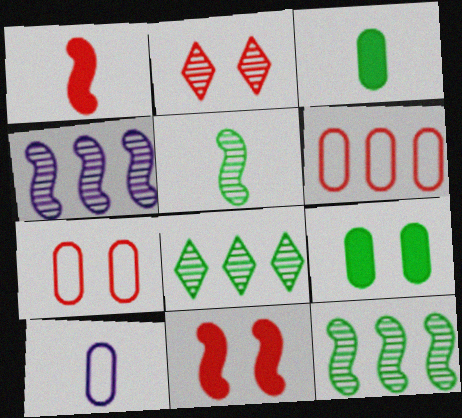[[1, 2, 6], 
[2, 7, 11], 
[8, 10, 11]]